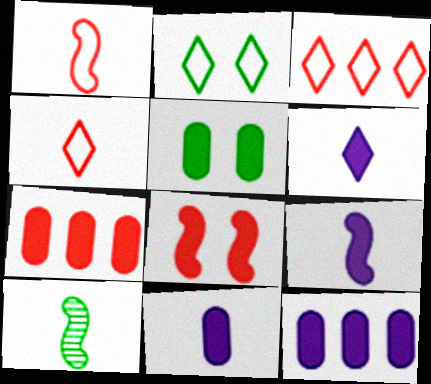[[1, 9, 10], 
[4, 10, 11], 
[5, 7, 11], 
[6, 9, 11]]